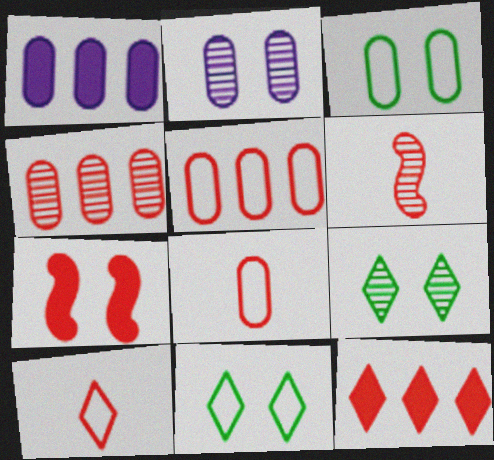[[1, 6, 11], 
[2, 7, 11], 
[4, 7, 10]]